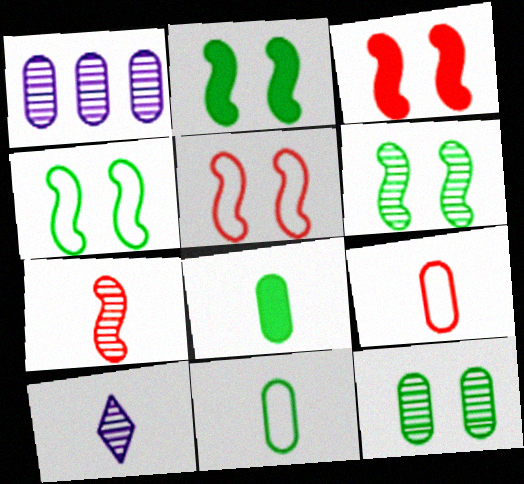[[2, 4, 6]]